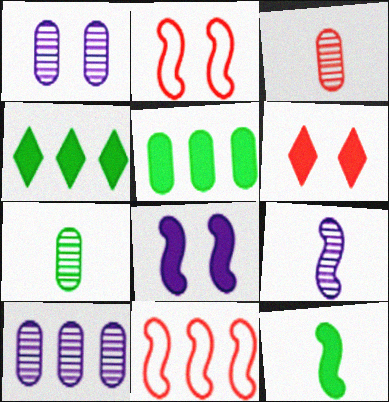[[3, 6, 11], 
[4, 10, 11]]